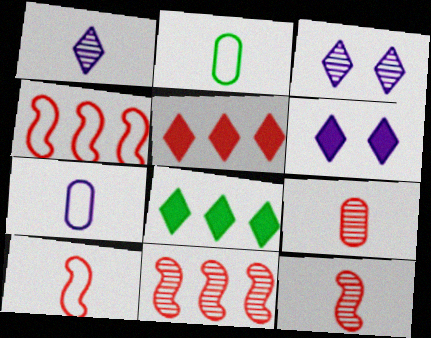[[2, 6, 11]]